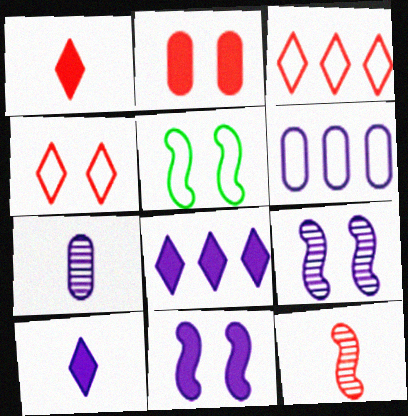[[2, 3, 12], 
[6, 9, 10]]